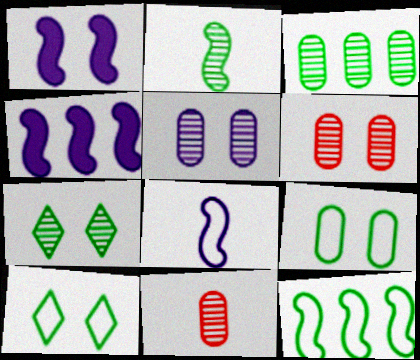[[1, 6, 10], 
[2, 3, 7], 
[3, 5, 11], 
[4, 10, 11]]